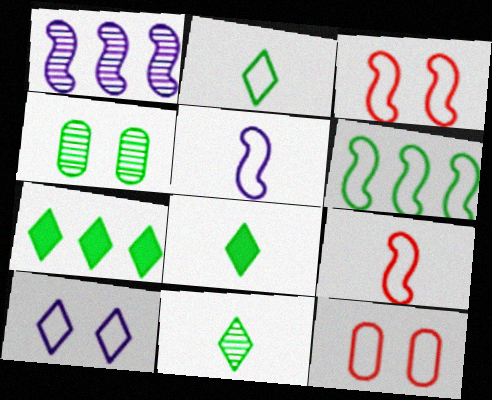[[1, 8, 12], 
[2, 8, 11], 
[3, 5, 6], 
[4, 6, 8]]